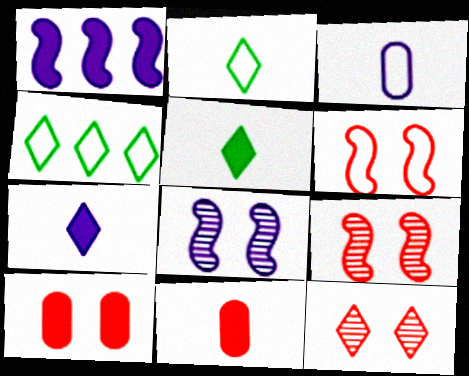[[1, 5, 10], 
[3, 4, 6], 
[4, 7, 12], 
[4, 8, 11], 
[6, 10, 12]]